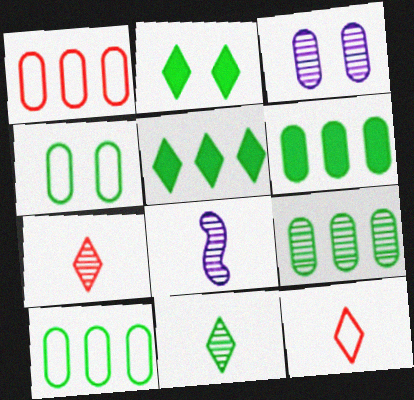[[1, 2, 8], 
[6, 9, 10]]